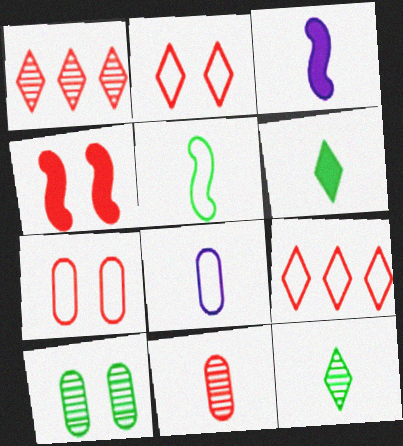[[3, 9, 10], 
[4, 9, 11]]